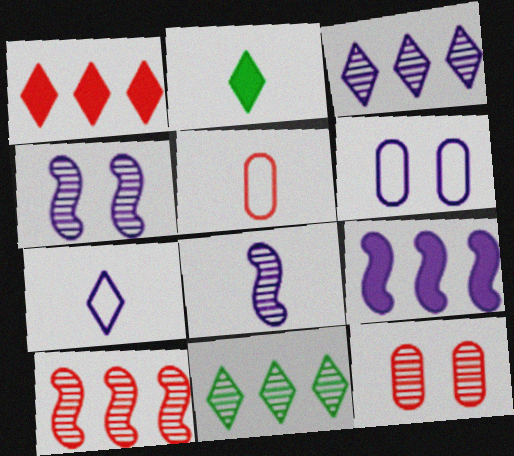[[2, 5, 8], 
[2, 6, 10], 
[8, 11, 12]]